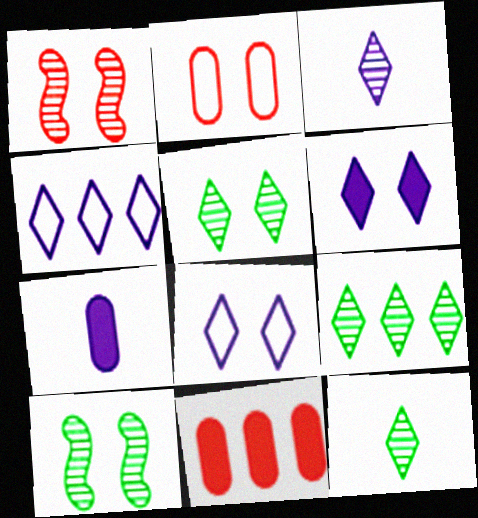[[2, 6, 10], 
[3, 4, 6], 
[5, 9, 12]]